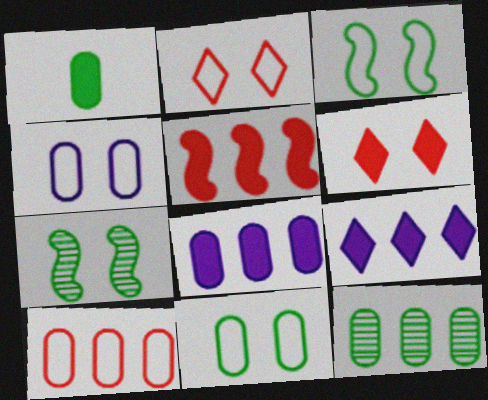[[1, 11, 12], 
[2, 3, 4], 
[4, 6, 7], 
[8, 10, 12]]